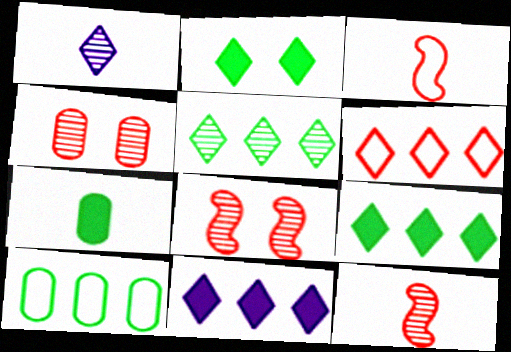[[1, 2, 6], 
[1, 3, 7], 
[5, 6, 11]]